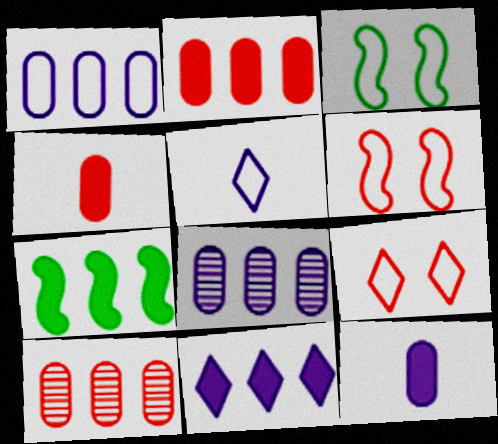[[2, 7, 11]]